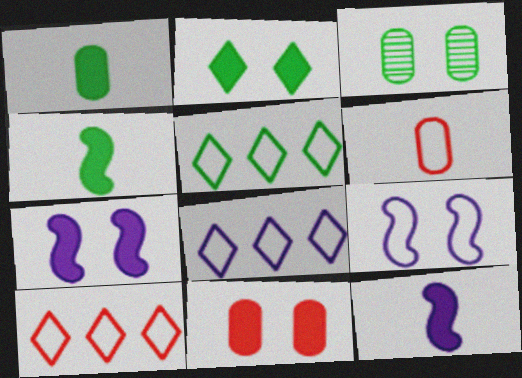[[2, 7, 11], 
[3, 4, 5], 
[3, 10, 12], 
[5, 6, 9], 
[5, 8, 10]]